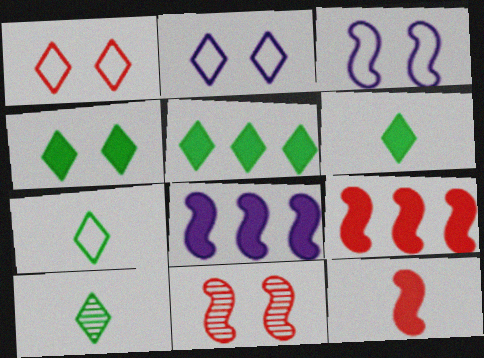[[4, 5, 6], 
[6, 7, 10]]